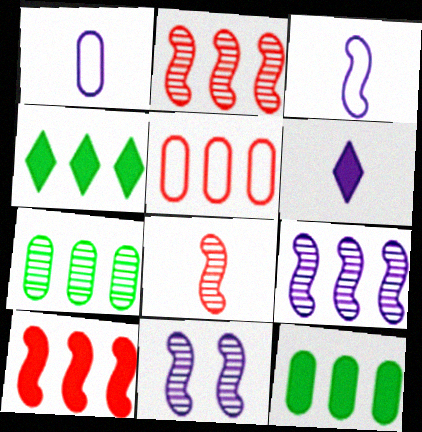[[4, 5, 9]]